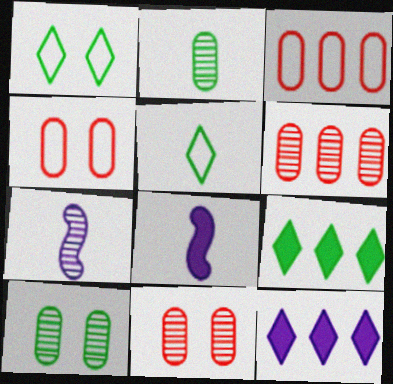[[1, 6, 8], 
[4, 7, 9]]